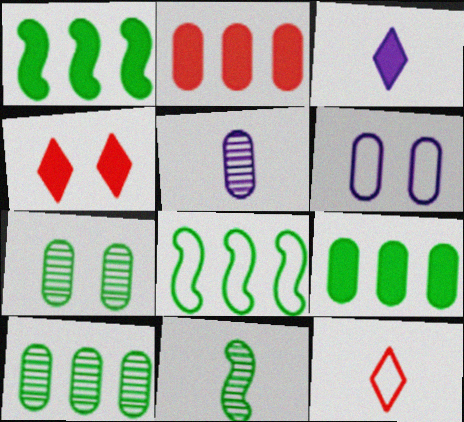[[4, 5, 8], 
[6, 8, 12]]